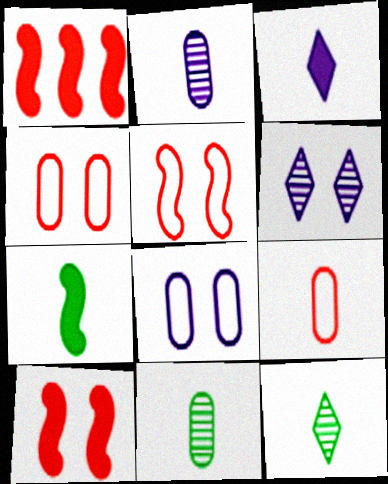[[1, 8, 12]]